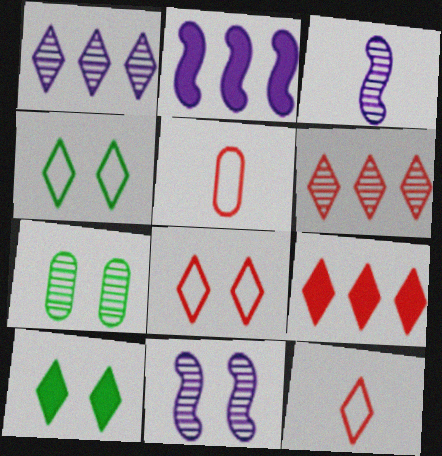[[1, 10, 12], 
[2, 7, 12], 
[3, 6, 7]]